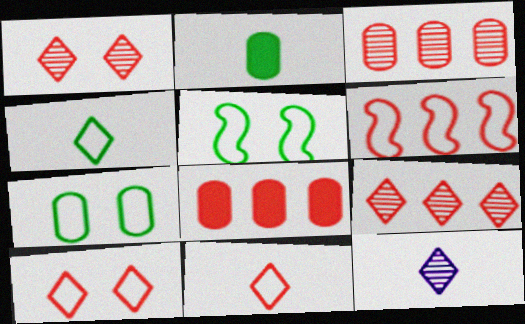[[5, 8, 12], 
[6, 8, 9]]